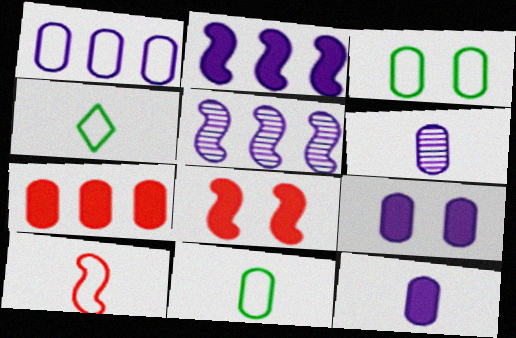[[1, 6, 9], 
[3, 6, 7]]